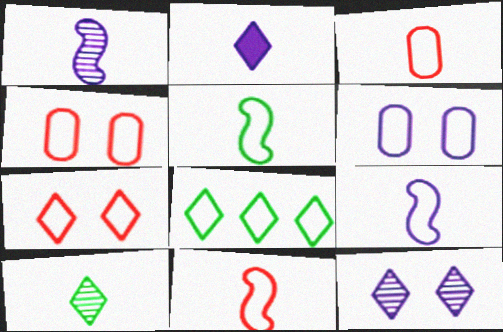[[4, 8, 9], 
[5, 9, 11], 
[6, 8, 11]]